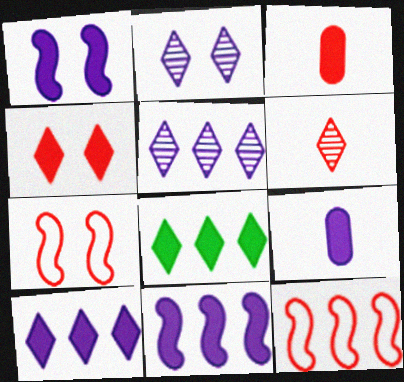[[1, 3, 8], 
[1, 9, 10]]